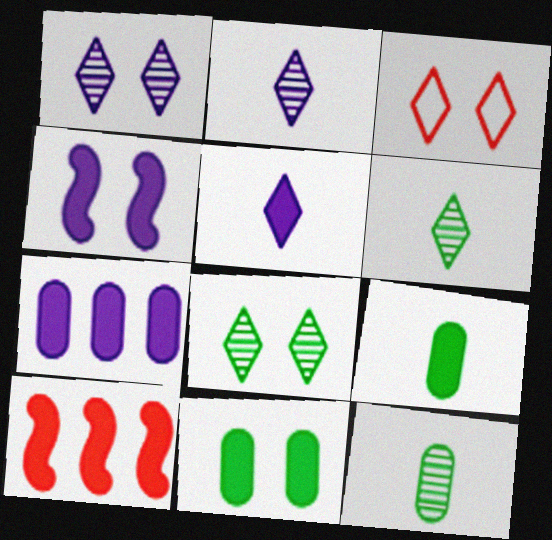[[4, 5, 7], 
[5, 10, 11]]